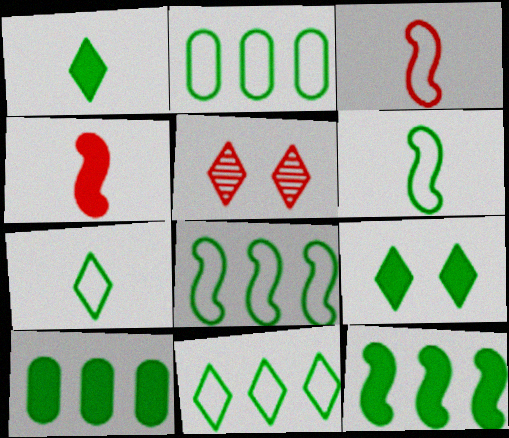[[2, 8, 11]]